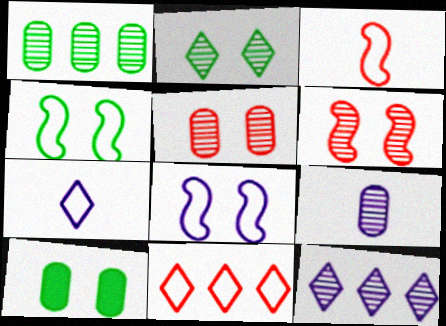[[1, 5, 9], 
[2, 4, 10], 
[3, 10, 12]]